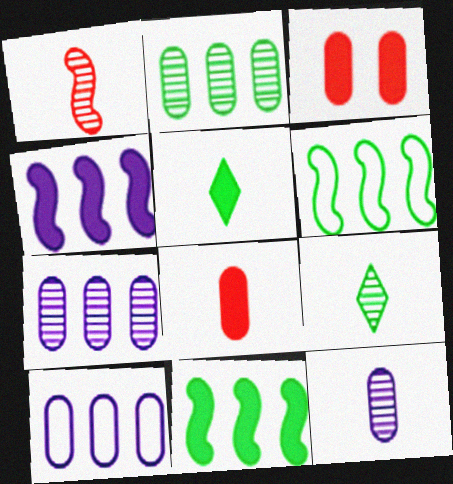[[1, 9, 12], 
[3, 4, 5]]